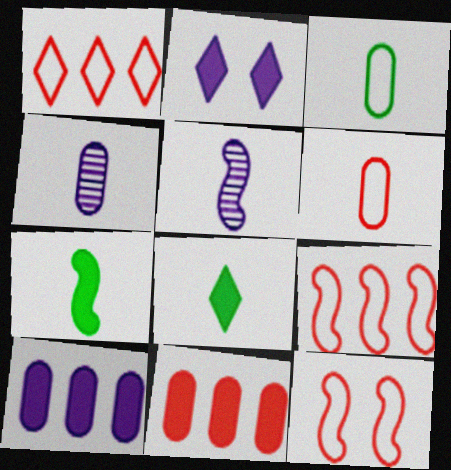[[1, 6, 12], 
[2, 7, 11], 
[5, 6, 8]]